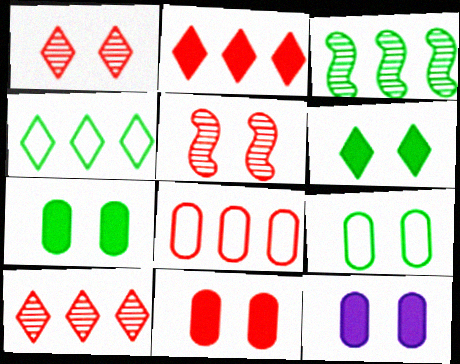[[7, 11, 12]]